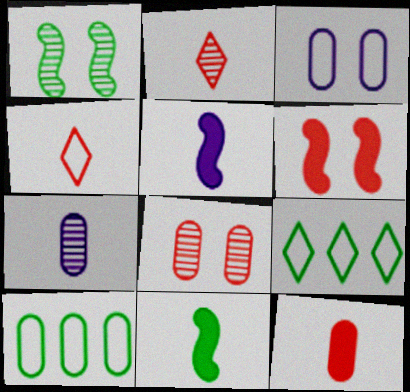[[4, 7, 11], 
[5, 8, 9], 
[6, 7, 9]]